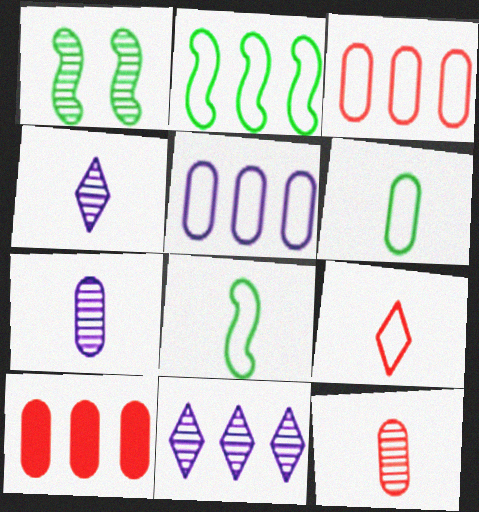[[1, 11, 12], 
[2, 10, 11]]